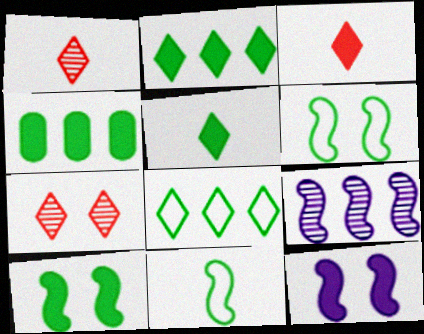[[3, 4, 12], 
[4, 5, 10]]